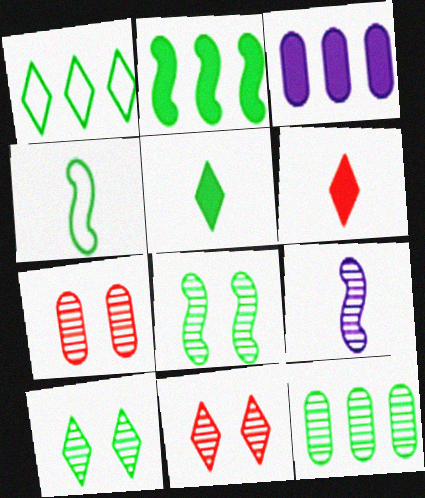[[1, 2, 12], 
[1, 5, 10], 
[2, 4, 8], 
[3, 4, 11], 
[9, 11, 12]]